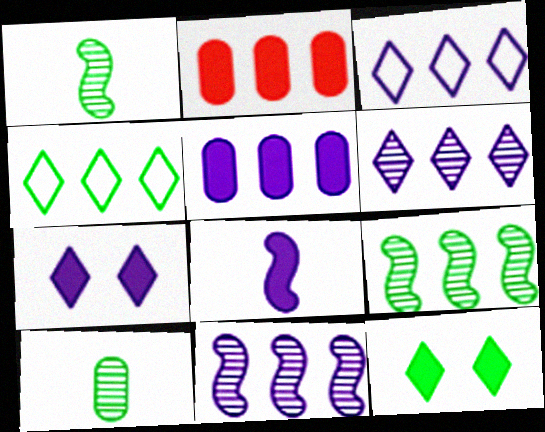[[2, 3, 9], 
[2, 4, 11], 
[2, 8, 12], 
[3, 5, 11], 
[5, 7, 8]]